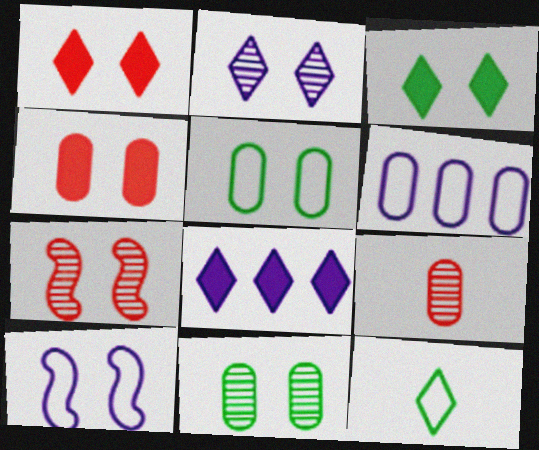[[1, 10, 11], 
[2, 7, 11]]